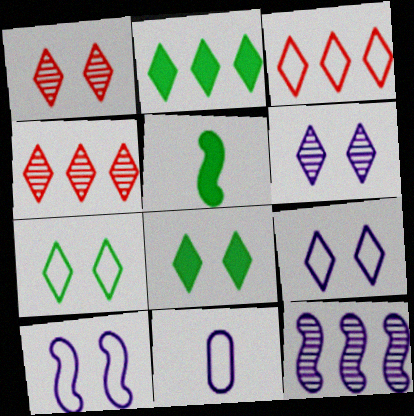[[1, 8, 9]]